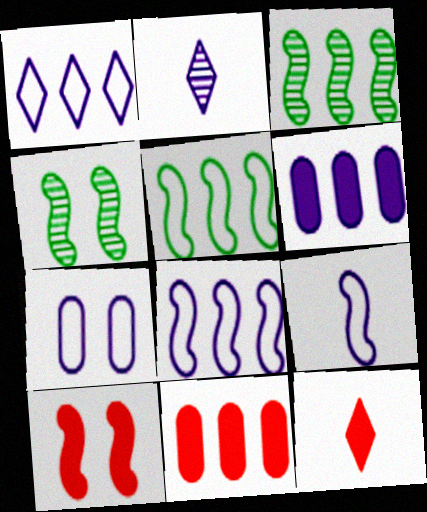[[1, 3, 11], 
[1, 7, 9], 
[3, 7, 12], 
[3, 9, 10], 
[10, 11, 12]]